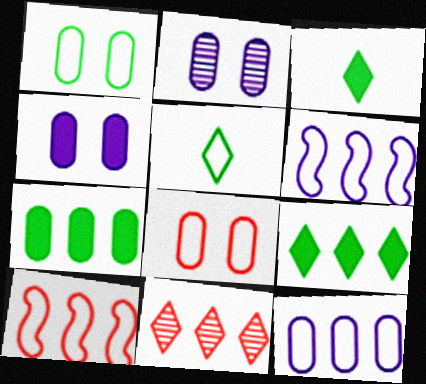[[2, 3, 10], 
[5, 6, 8], 
[6, 7, 11]]